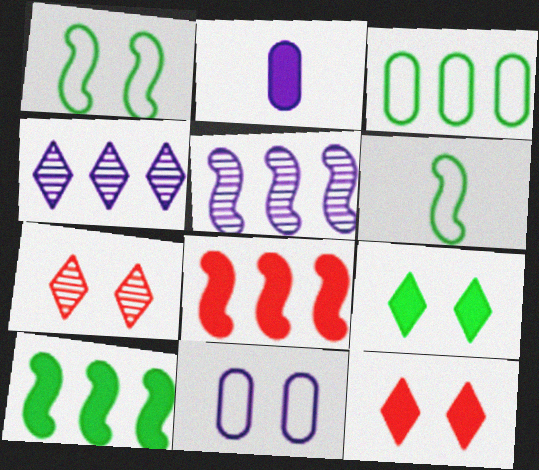[[2, 8, 9], 
[2, 10, 12], 
[3, 4, 8]]